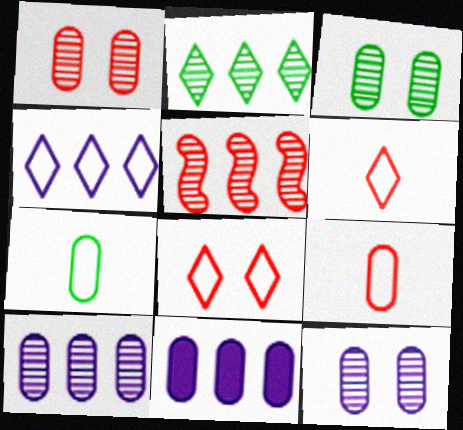[[1, 3, 12], 
[1, 7, 11], 
[2, 5, 10], 
[3, 9, 11]]